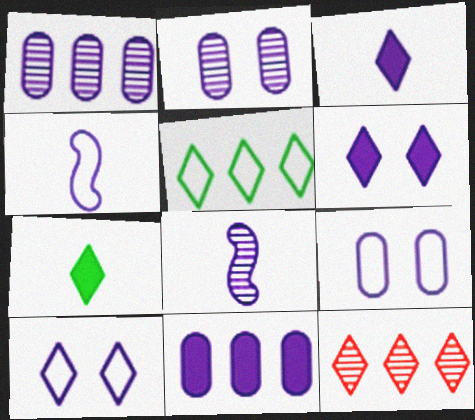[[1, 4, 6], 
[7, 10, 12], 
[8, 10, 11]]